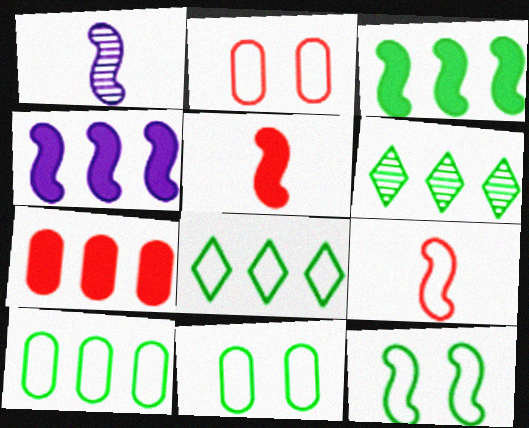[[3, 6, 10]]